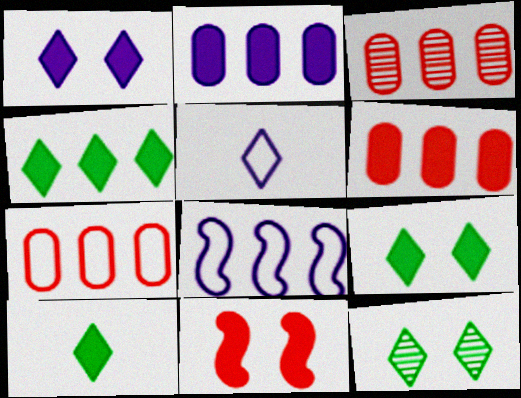[[2, 10, 11], 
[3, 4, 8], 
[3, 6, 7], 
[4, 9, 10]]